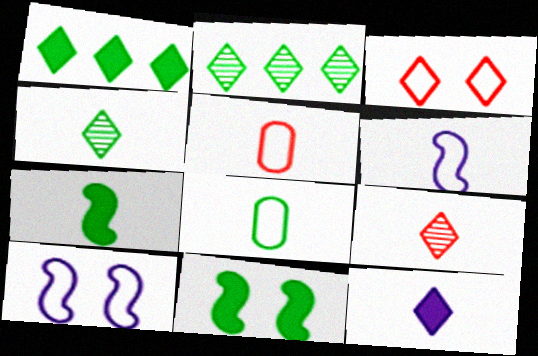[[2, 3, 12], 
[2, 8, 11], 
[4, 7, 8]]